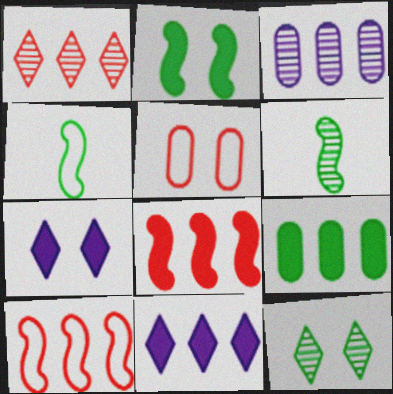[[4, 9, 12], 
[5, 6, 11], 
[8, 9, 11]]